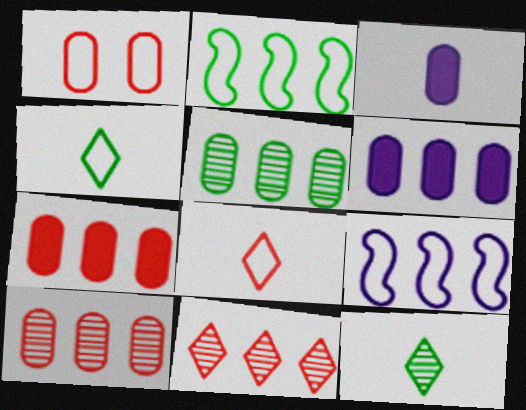[[1, 3, 5], 
[1, 4, 9], 
[2, 6, 11]]